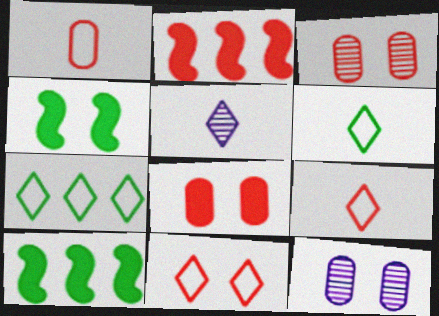[[2, 3, 9], 
[2, 6, 12], 
[4, 11, 12], 
[9, 10, 12]]